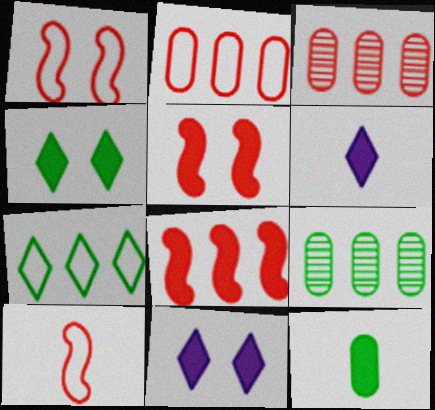[[1, 6, 9], 
[8, 11, 12], 
[9, 10, 11]]